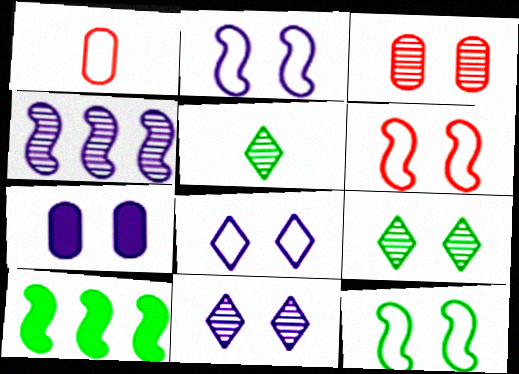[[1, 10, 11], 
[2, 6, 12], 
[2, 7, 11], 
[3, 4, 5], 
[6, 7, 9]]